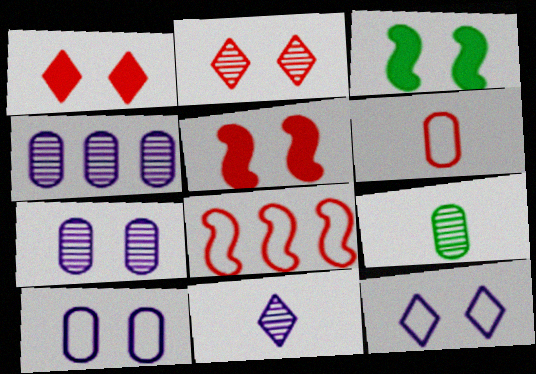[[2, 3, 10]]